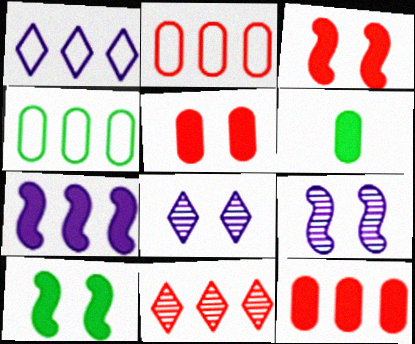[[4, 7, 11]]